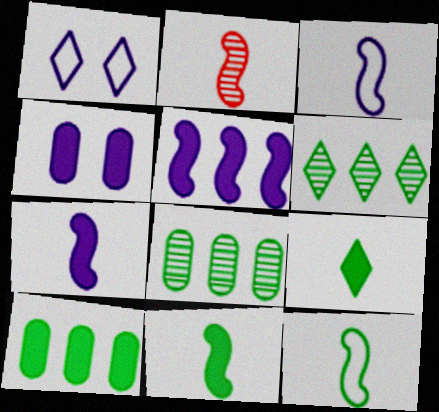[[1, 2, 10], 
[2, 3, 11], 
[2, 7, 12]]